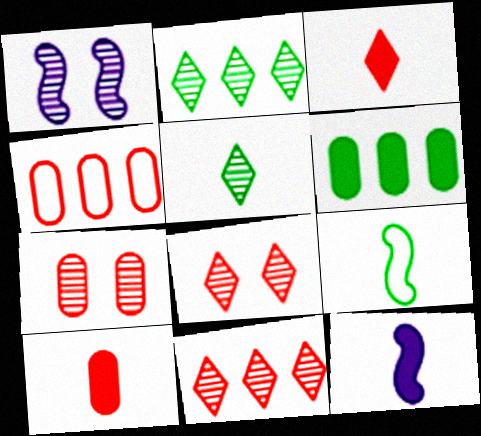[[4, 7, 10]]